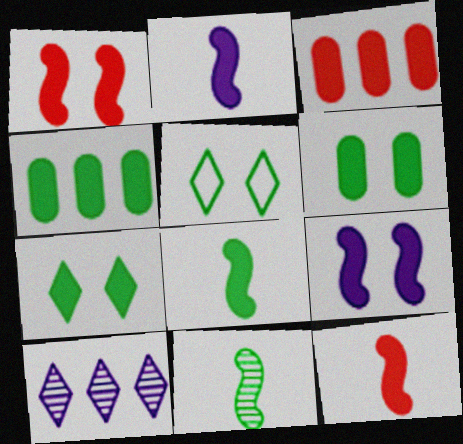[[2, 3, 7], 
[2, 8, 12], 
[4, 5, 11], 
[4, 7, 8]]